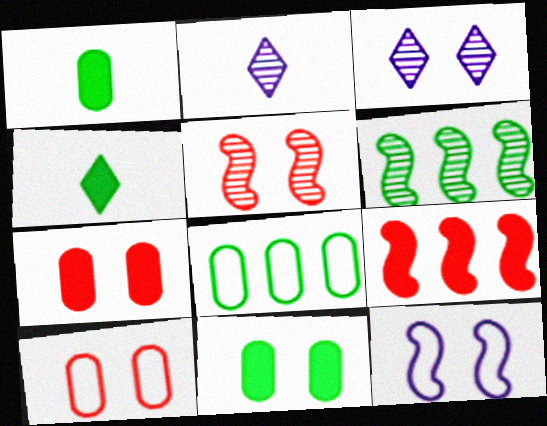[]